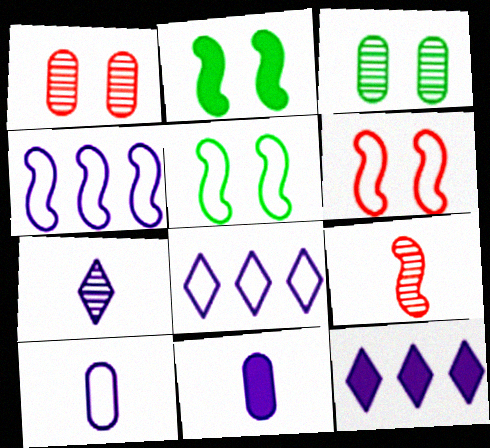[[2, 4, 9]]